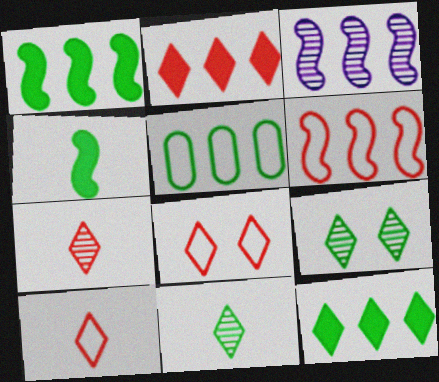[[1, 3, 6], 
[2, 3, 5], 
[2, 7, 8], 
[4, 5, 9]]